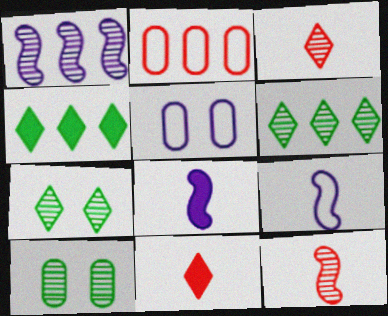[[1, 2, 4], 
[1, 3, 10], 
[2, 7, 8], 
[4, 5, 12]]